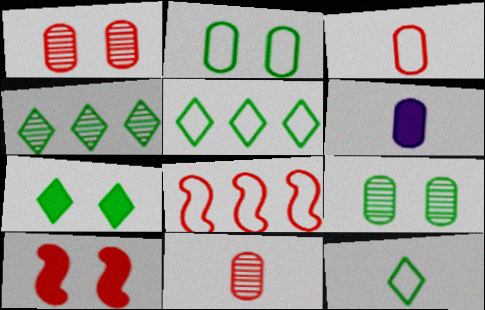[[4, 7, 12]]